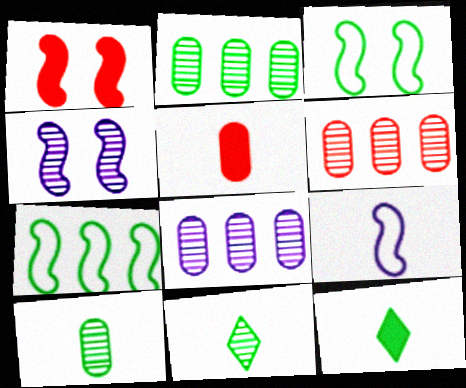[[1, 3, 4], 
[2, 3, 12], 
[2, 6, 8], 
[4, 6, 11], 
[5, 9, 11]]